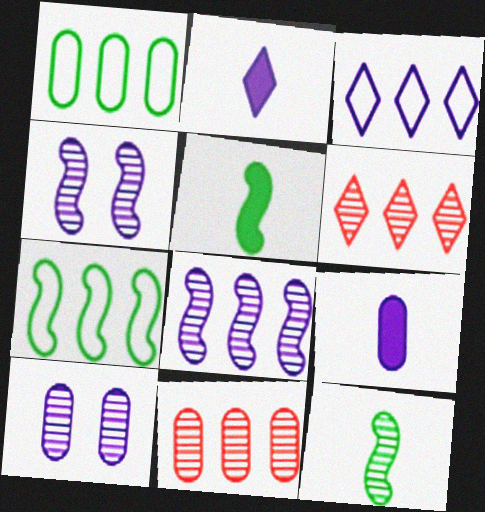[[3, 4, 9], 
[6, 10, 12]]